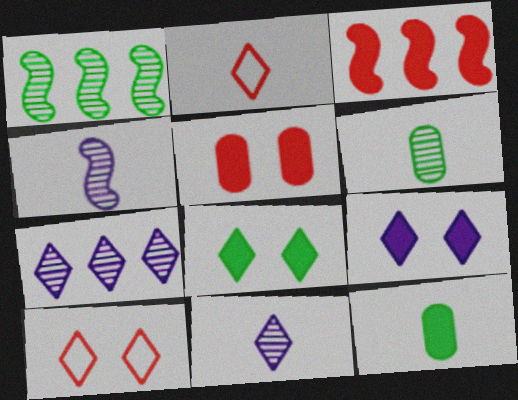[[2, 4, 12], 
[2, 7, 8], 
[3, 9, 12]]